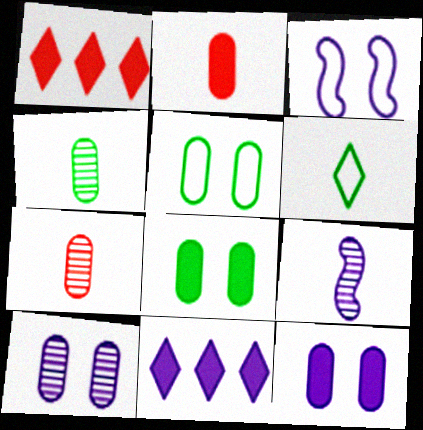[[1, 3, 4], 
[1, 5, 9], 
[2, 6, 9]]